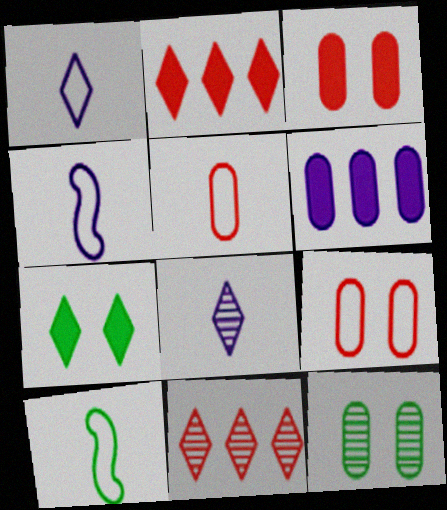[[1, 5, 10], 
[1, 7, 11], 
[2, 4, 12], 
[5, 6, 12]]